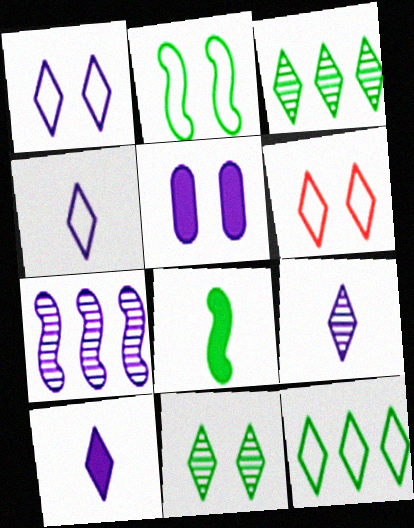[[3, 6, 10], 
[4, 5, 7], 
[4, 6, 12], 
[4, 9, 10]]